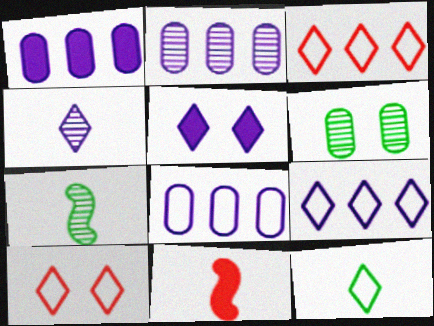[[1, 2, 8], 
[1, 7, 10], 
[4, 5, 9], 
[6, 9, 11], 
[9, 10, 12]]